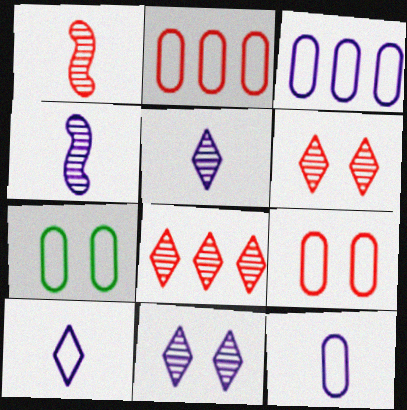[[2, 7, 12]]